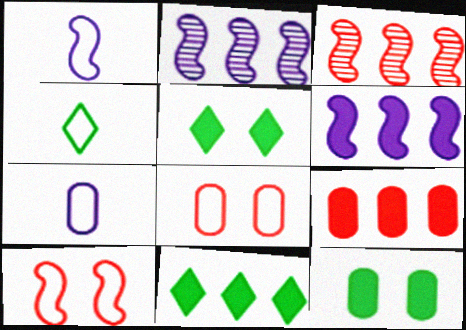[[3, 5, 7], 
[6, 9, 11]]